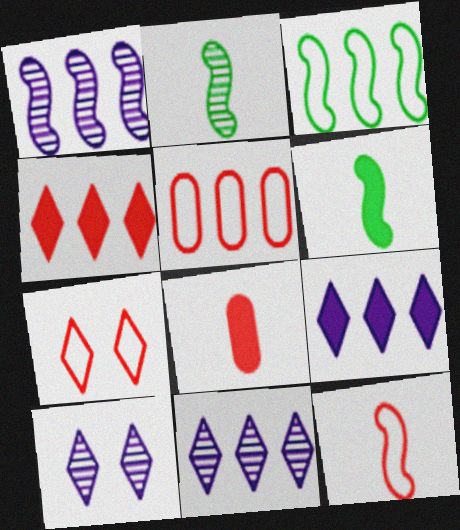[[3, 8, 10], 
[5, 6, 10], 
[5, 7, 12]]